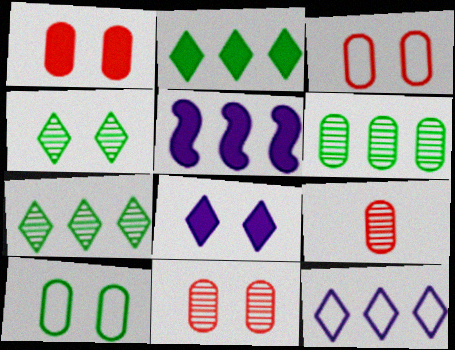[[1, 3, 11]]